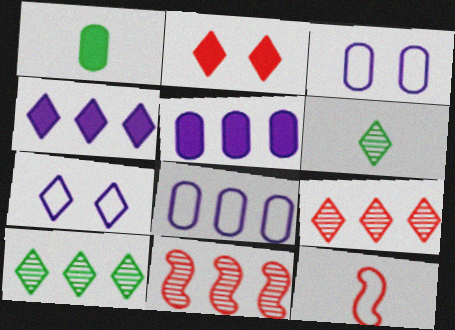[[1, 7, 11]]